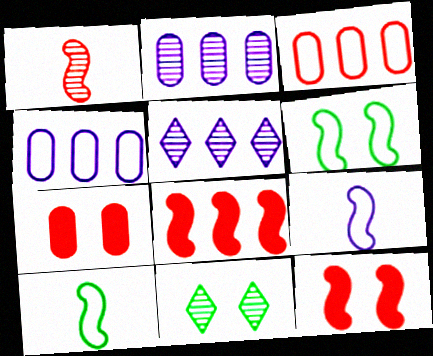[[1, 2, 11], 
[5, 7, 10]]